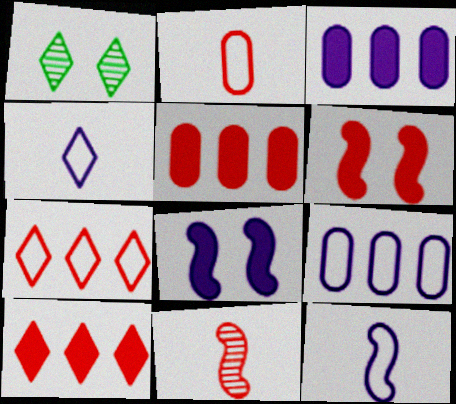[[1, 4, 10], 
[1, 5, 12]]